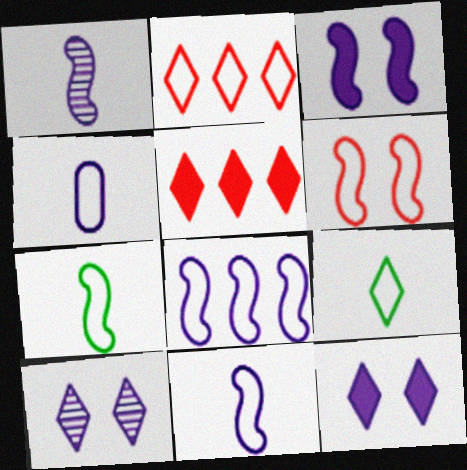[[1, 3, 8], 
[5, 9, 10], 
[6, 7, 8]]